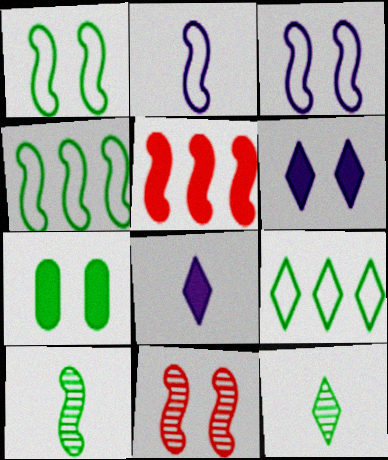[[3, 5, 10], 
[4, 7, 12], 
[5, 7, 8], 
[7, 9, 10]]